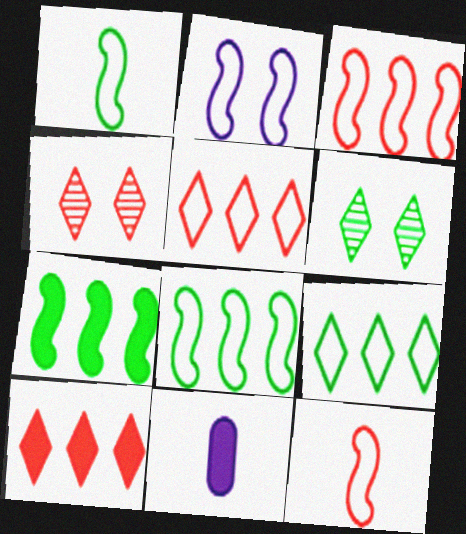[[1, 2, 3], 
[2, 8, 12], 
[3, 6, 11], 
[4, 8, 11]]